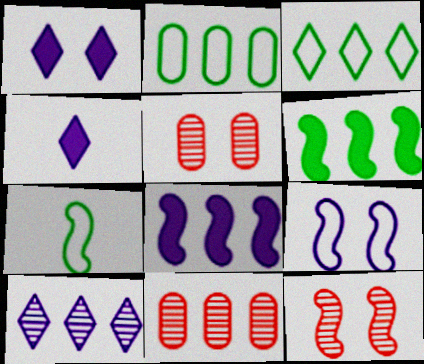[[1, 7, 11], 
[2, 4, 12], 
[3, 8, 11], 
[7, 8, 12]]